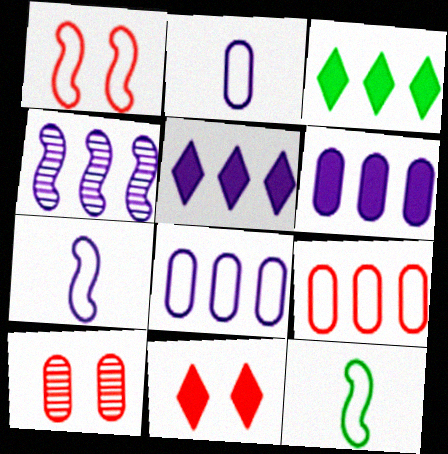[[1, 10, 11], 
[3, 4, 9], 
[3, 7, 10], 
[4, 5, 8], 
[5, 10, 12]]